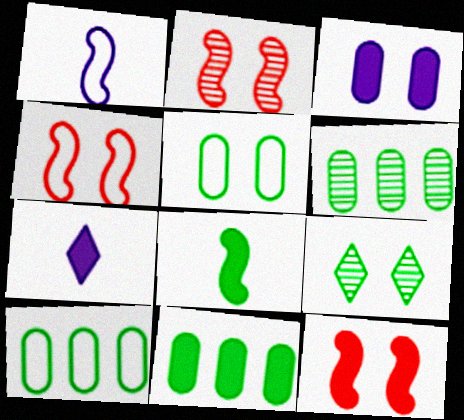[[2, 4, 12], 
[2, 7, 10], 
[3, 4, 9], 
[4, 6, 7], 
[6, 10, 11], 
[7, 11, 12], 
[8, 9, 10]]